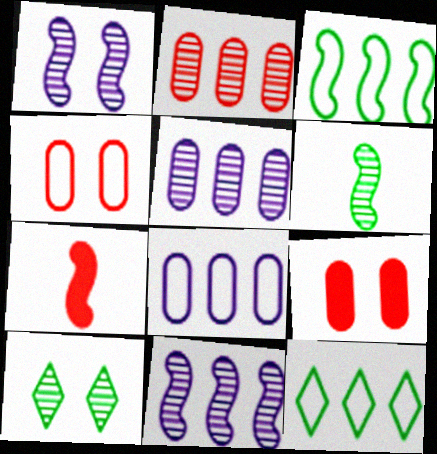[[1, 3, 7], 
[7, 8, 10]]